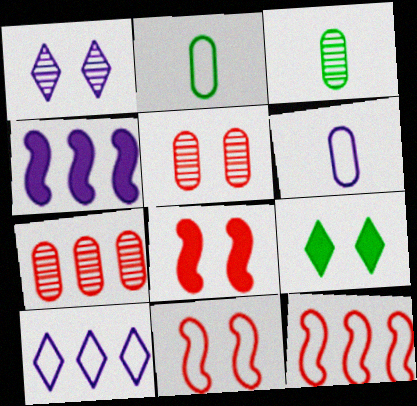[[1, 4, 6], 
[2, 10, 11], 
[3, 8, 10]]